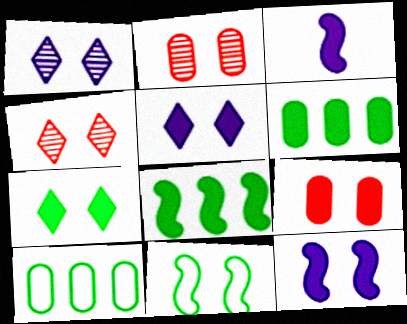[[1, 9, 11], 
[2, 5, 11], 
[3, 4, 10], 
[7, 9, 12]]